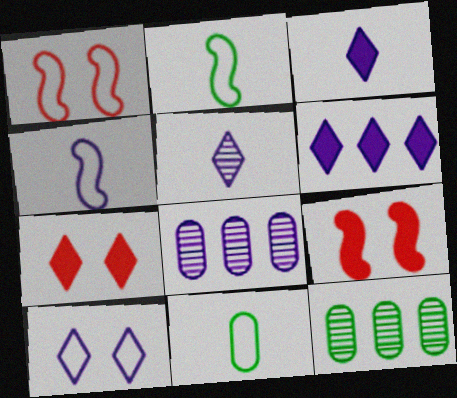[[1, 3, 12], 
[2, 7, 8], 
[4, 7, 12], 
[5, 6, 10]]